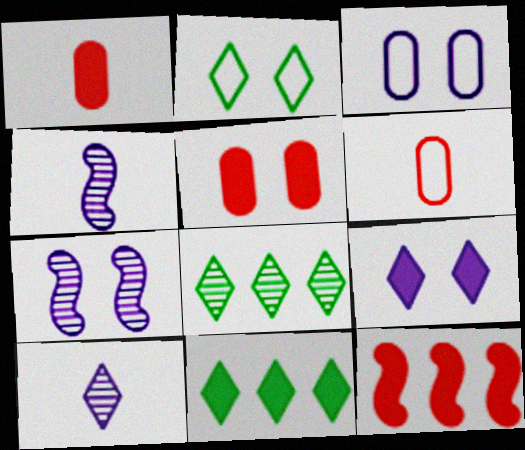[[2, 5, 7], 
[3, 7, 9], 
[6, 7, 11]]